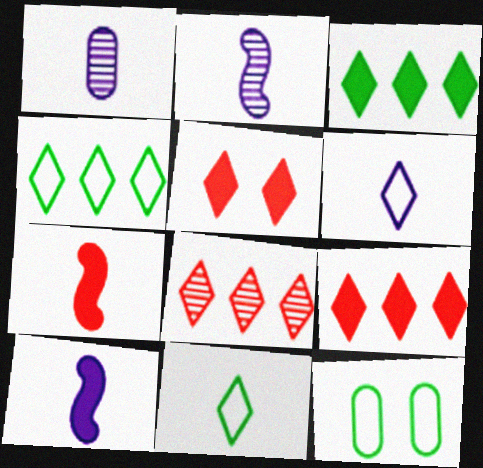[[1, 6, 10], 
[1, 7, 11], 
[2, 9, 12], 
[8, 10, 12]]